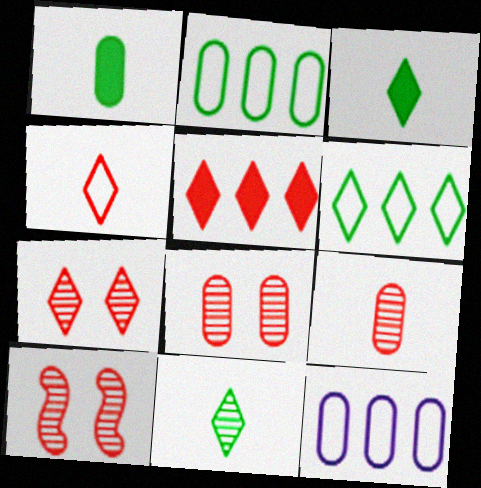[[1, 8, 12], 
[3, 10, 12], 
[4, 5, 7], 
[7, 8, 10]]